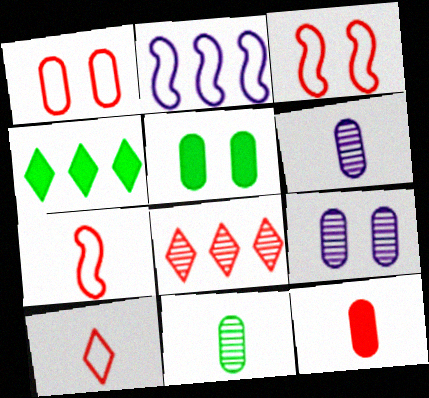[[1, 5, 9], 
[3, 4, 6], 
[3, 8, 12], 
[4, 7, 9]]